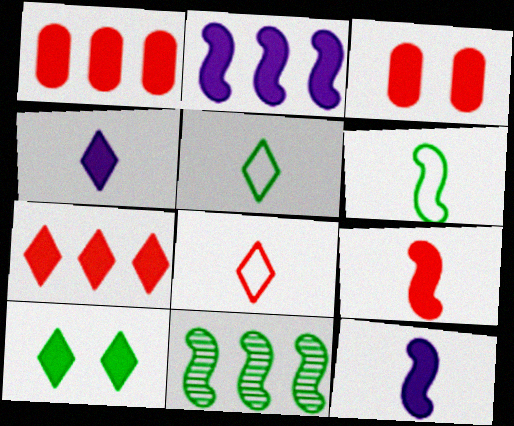[[1, 10, 12], 
[3, 7, 9], 
[4, 7, 10]]